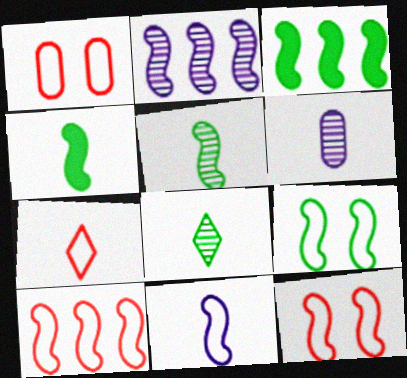[[1, 7, 10], 
[2, 3, 10], 
[2, 4, 12], 
[3, 5, 9], 
[4, 6, 7], 
[9, 10, 11]]